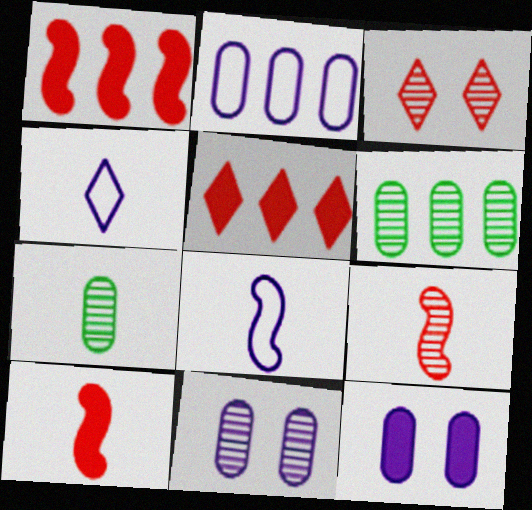[[4, 7, 10]]